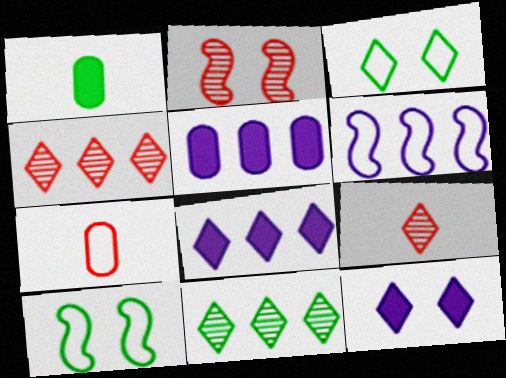[[1, 10, 11], 
[3, 6, 7], 
[3, 8, 9], 
[5, 9, 10]]